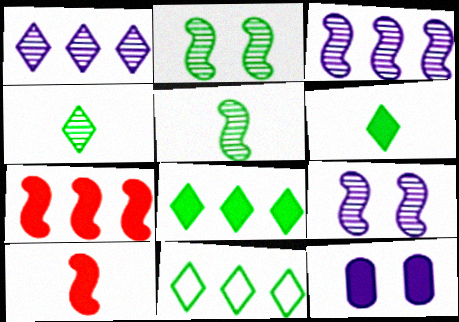[[6, 7, 12], 
[8, 10, 12]]